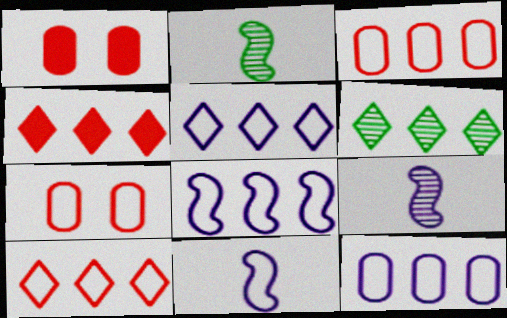[[1, 2, 5], 
[1, 6, 11], 
[4, 5, 6], 
[5, 8, 12]]